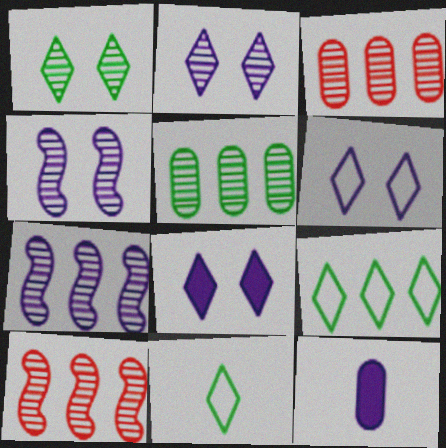[[2, 6, 8], 
[6, 7, 12]]